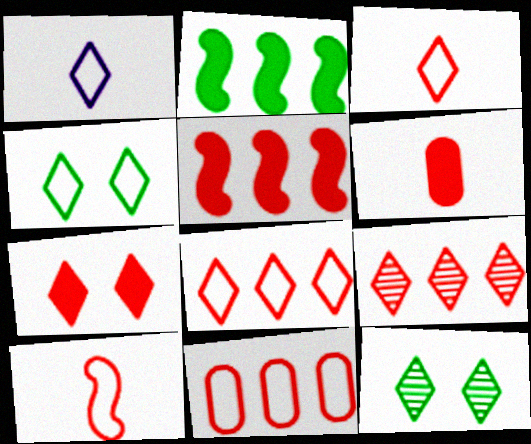[[1, 4, 8], 
[3, 7, 9], 
[5, 6, 7], 
[5, 9, 11]]